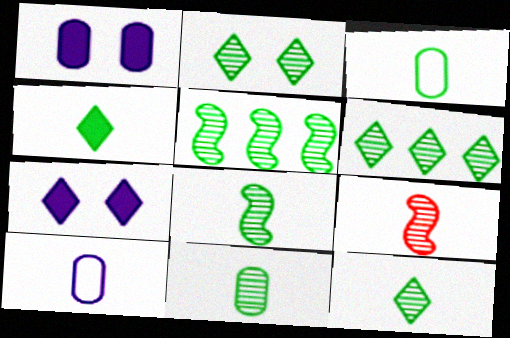[[2, 5, 11], 
[2, 6, 12], 
[3, 4, 8], 
[4, 9, 10], 
[8, 11, 12]]